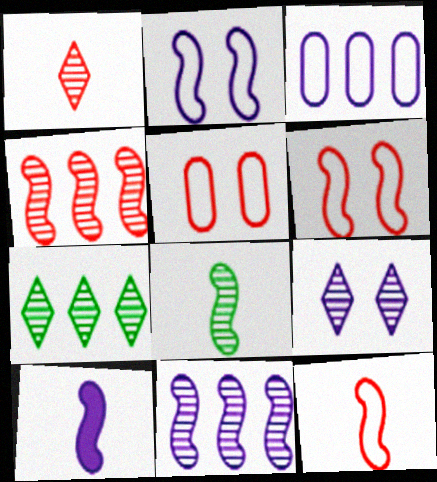[[1, 7, 9], 
[2, 10, 11], 
[3, 9, 10], 
[5, 7, 10], 
[8, 10, 12]]